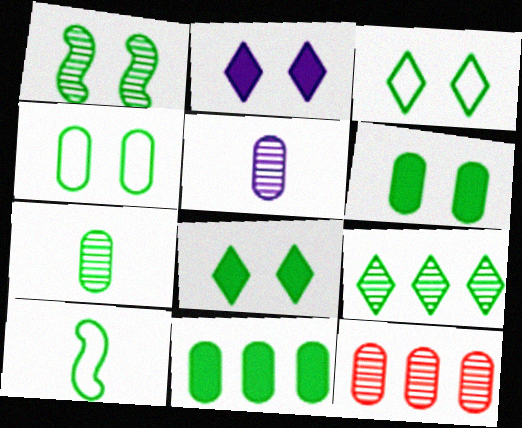[[1, 3, 6], 
[1, 4, 8], 
[1, 7, 9], 
[2, 10, 12], 
[4, 7, 11], 
[6, 9, 10]]